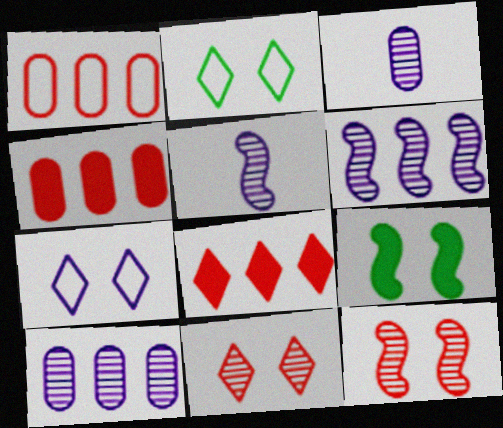[[2, 4, 5]]